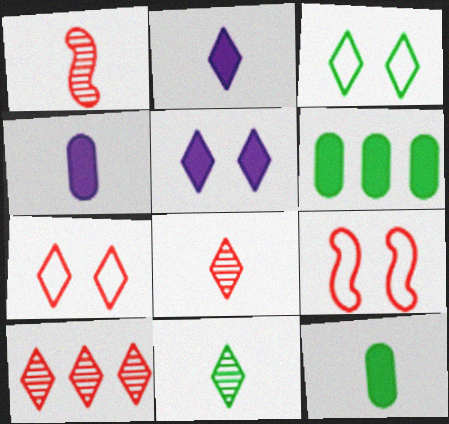[[2, 3, 10]]